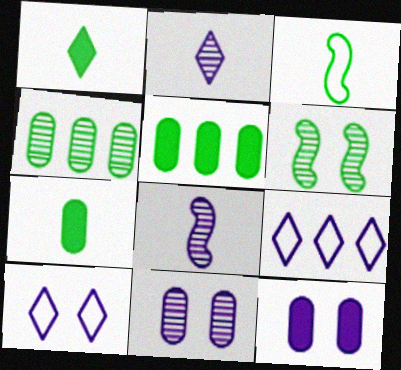[[8, 9, 12]]